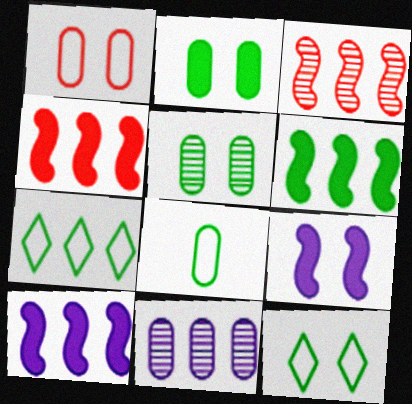[[4, 6, 10], 
[4, 7, 11]]